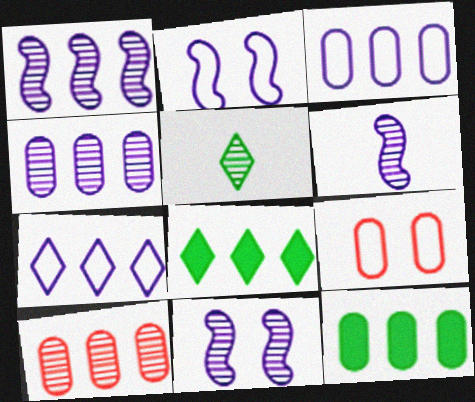[[1, 6, 11], 
[3, 10, 12], 
[5, 10, 11], 
[6, 8, 9]]